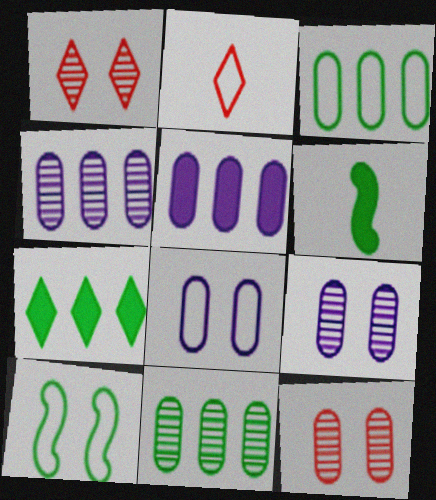[]